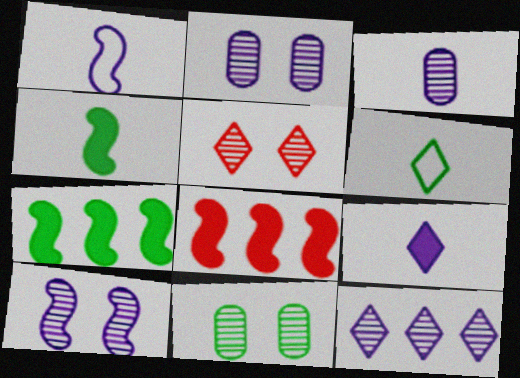[[1, 3, 9], 
[2, 6, 8], 
[3, 10, 12], 
[5, 10, 11], 
[6, 7, 11]]